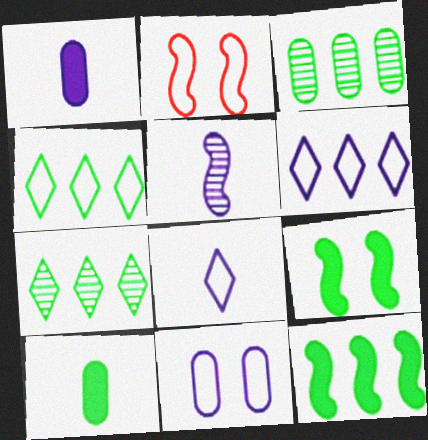[[1, 2, 7], 
[1, 5, 8], 
[2, 5, 12], 
[3, 4, 12]]